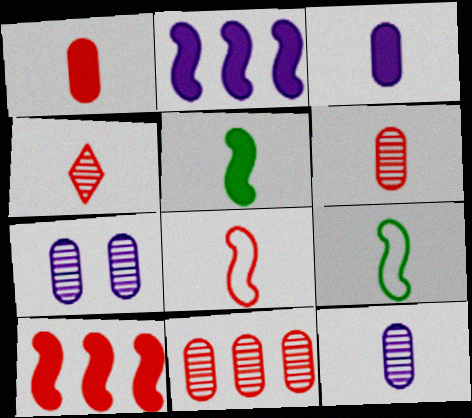[[1, 4, 8], 
[3, 4, 9]]